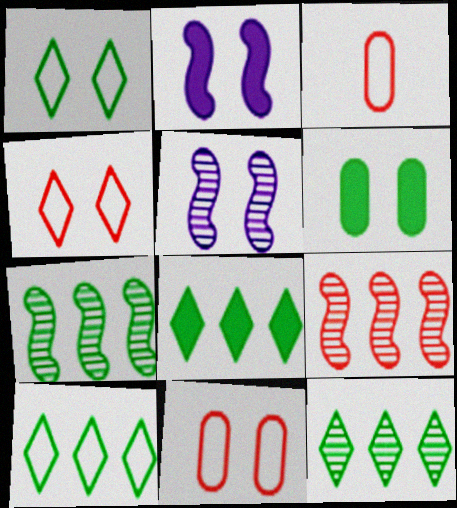[[2, 3, 12], 
[3, 5, 8], 
[4, 5, 6], 
[8, 10, 12]]